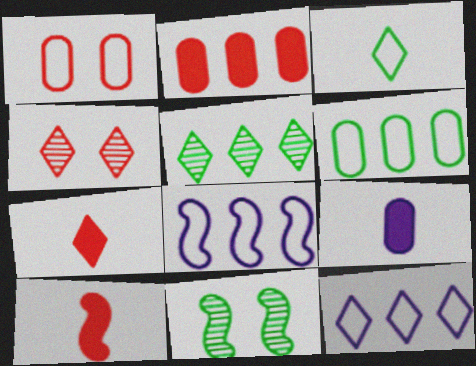[[1, 3, 8], 
[2, 5, 8], 
[8, 10, 11]]